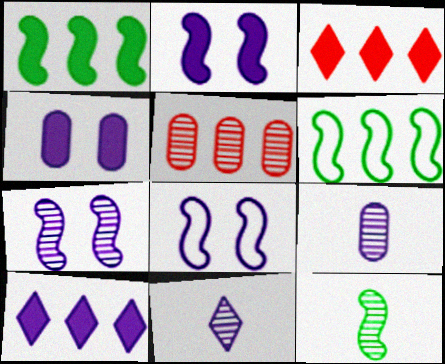[[2, 7, 8], 
[5, 6, 10], 
[8, 9, 10]]